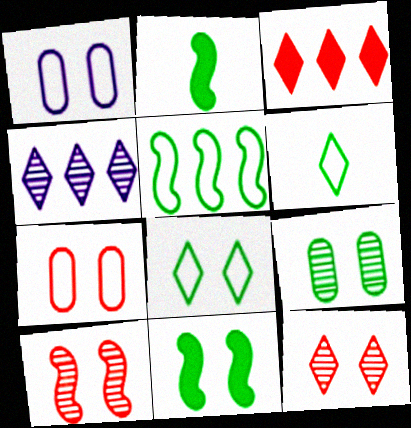[[1, 11, 12], 
[2, 4, 7], 
[8, 9, 11]]